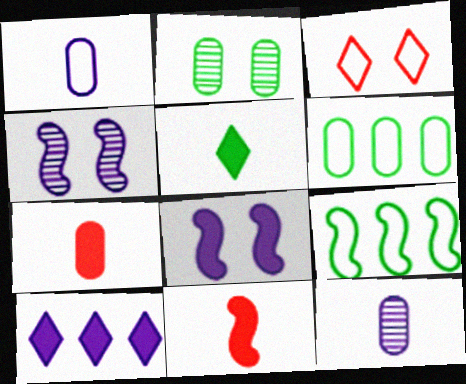[[1, 3, 9], 
[1, 4, 10], 
[2, 3, 8], 
[2, 5, 9], 
[4, 9, 11]]